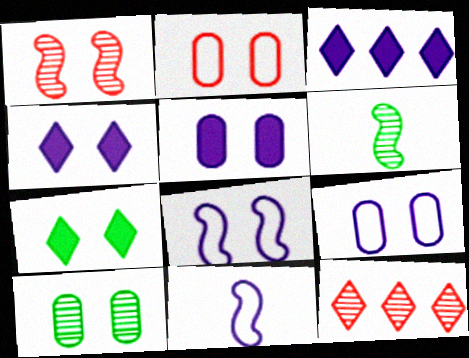[[1, 7, 9], 
[2, 3, 6], 
[2, 5, 10]]